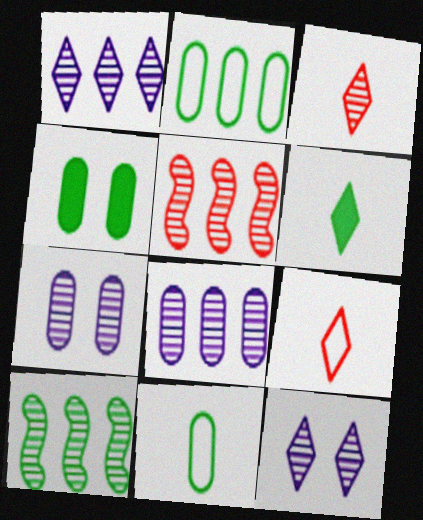[[3, 7, 10]]